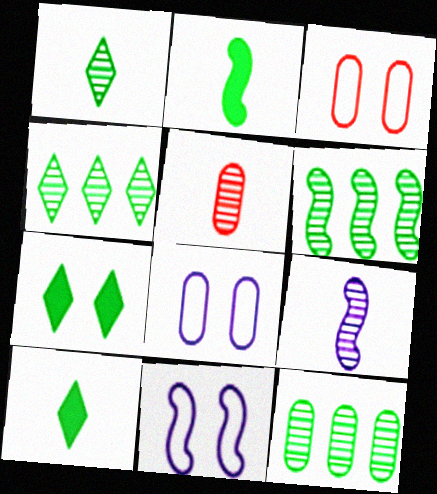[[1, 5, 9], 
[4, 6, 12]]